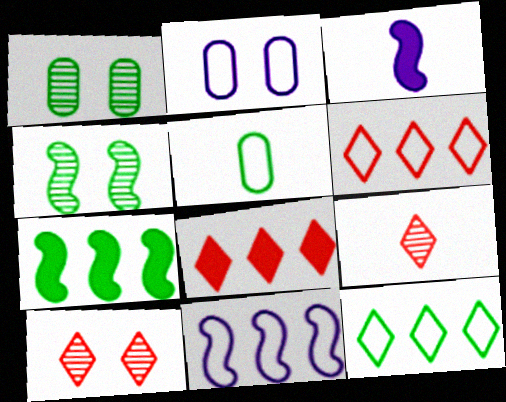[[1, 3, 6], 
[2, 7, 9], 
[3, 5, 9]]